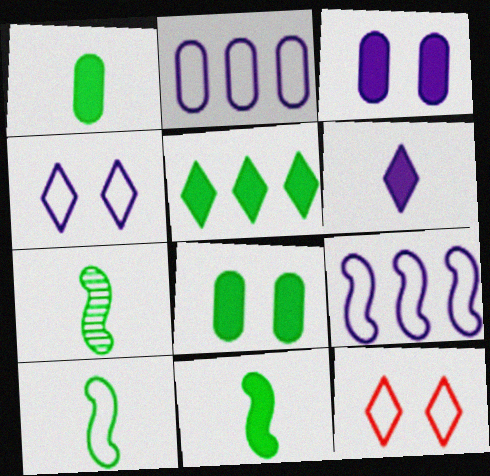[[2, 10, 12], 
[5, 8, 11], 
[7, 10, 11]]